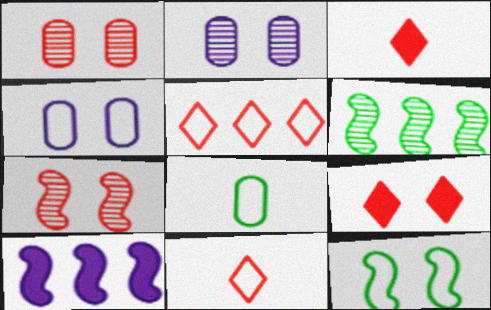[[2, 9, 12], 
[3, 4, 6]]